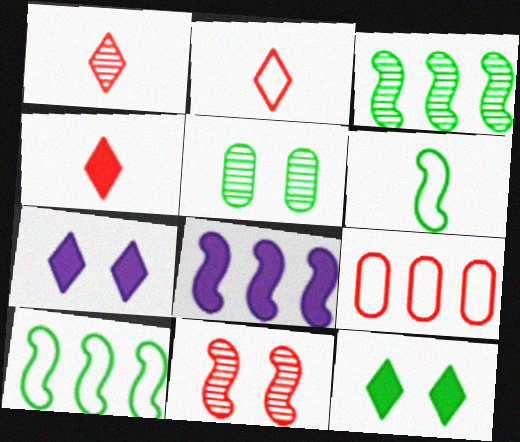[[1, 2, 4], 
[2, 5, 8], 
[4, 9, 11], 
[6, 8, 11]]